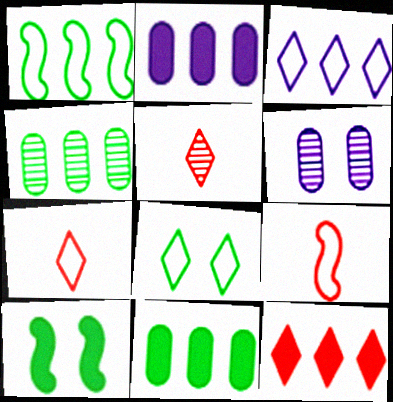[[3, 7, 8]]